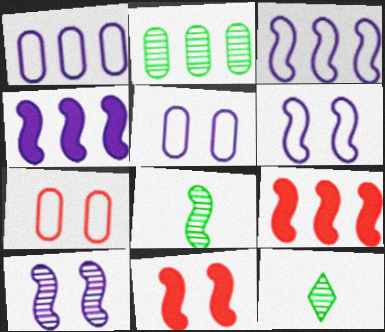[[1, 11, 12], 
[3, 8, 11], 
[4, 7, 12], 
[5, 9, 12], 
[6, 8, 9]]